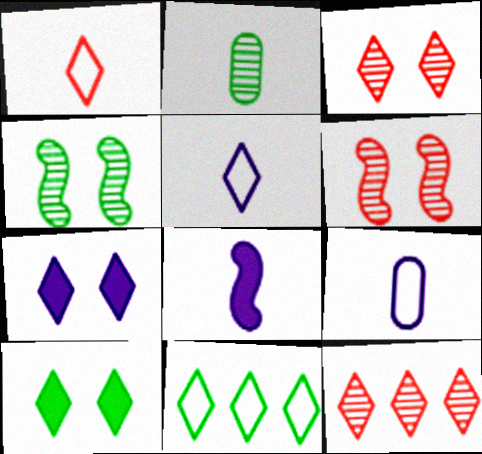[[1, 2, 8], 
[5, 10, 12]]